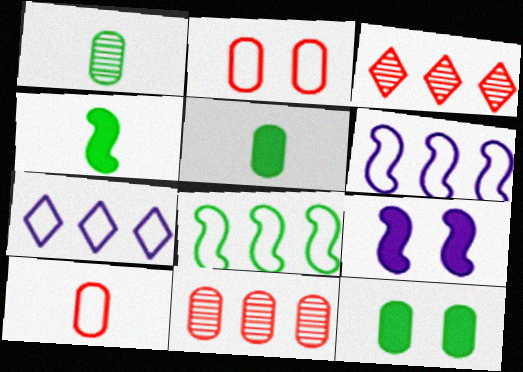[]